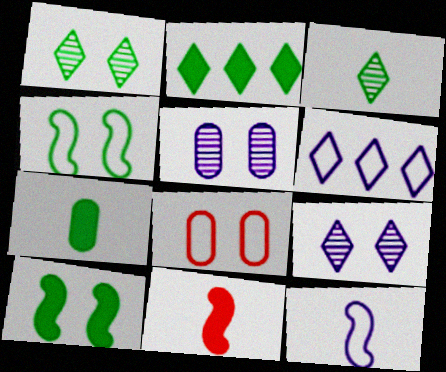[[2, 7, 10], 
[8, 9, 10]]